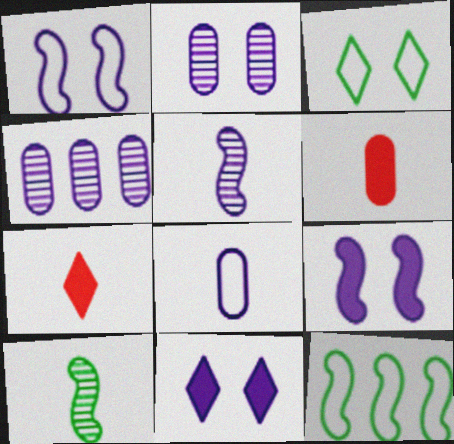[[1, 2, 11], 
[2, 7, 12], 
[7, 8, 10]]